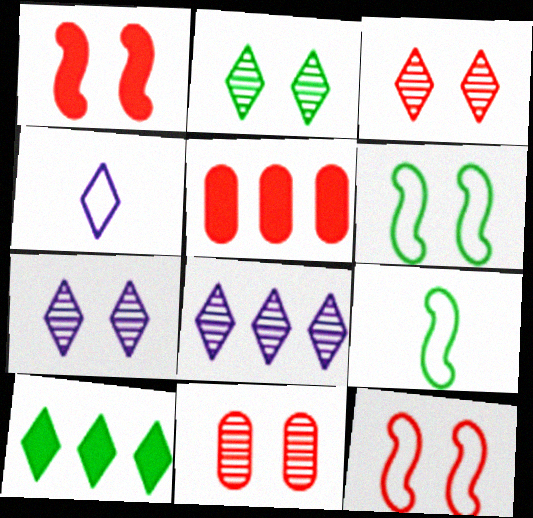[[2, 3, 7], 
[3, 4, 10], 
[5, 7, 9]]